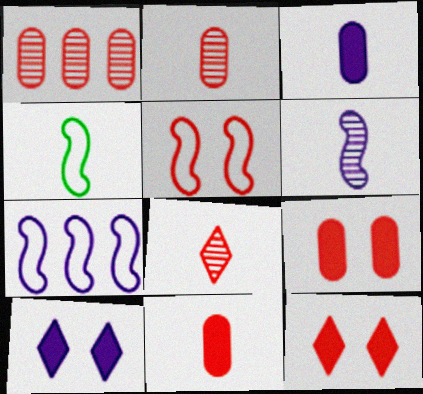[[1, 4, 10], 
[3, 4, 8], 
[4, 5, 7]]